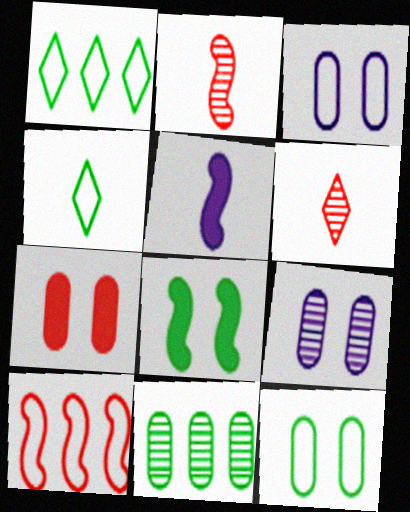[[3, 4, 10], 
[4, 8, 11], 
[6, 7, 10], 
[7, 9, 12]]